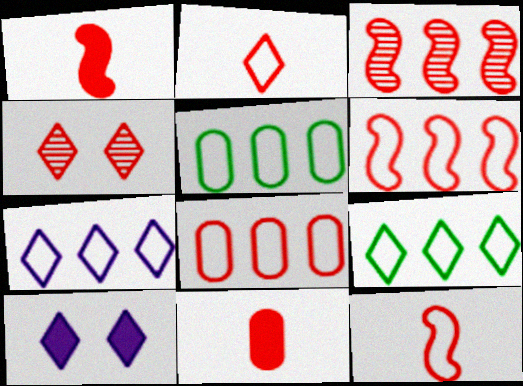[[1, 4, 8], 
[4, 6, 11], 
[5, 6, 7]]